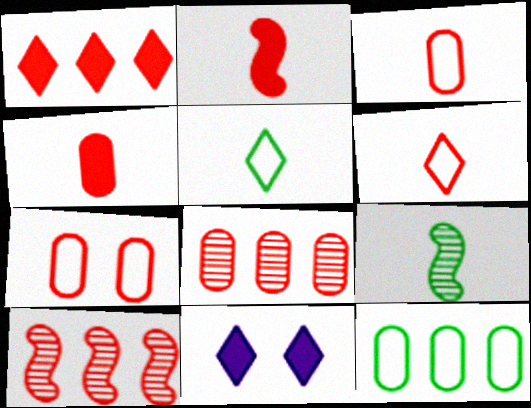[[4, 7, 8]]